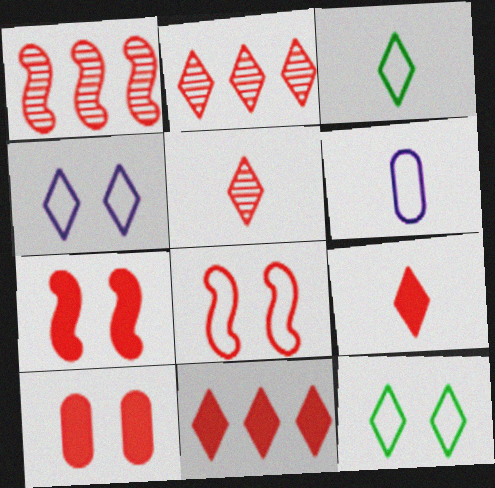[]